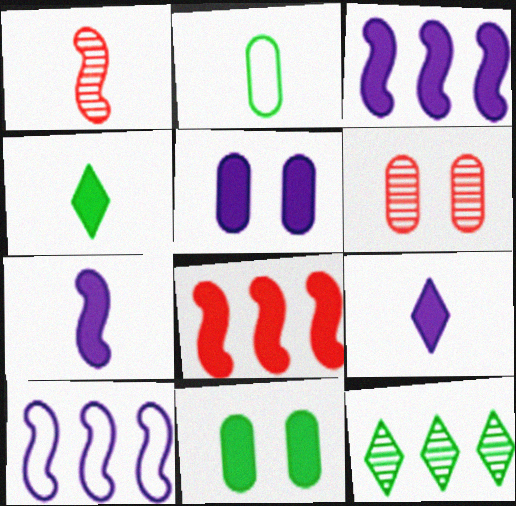[[1, 2, 9], 
[3, 5, 9], 
[4, 5, 8], 
[4, 6, 10], 
[8, 9, 11]]